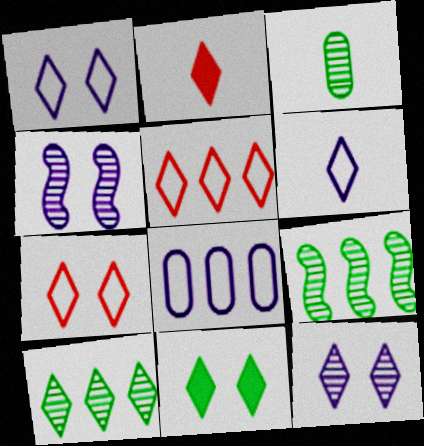[[1, 2, 10], 
[7, 11, 12]]